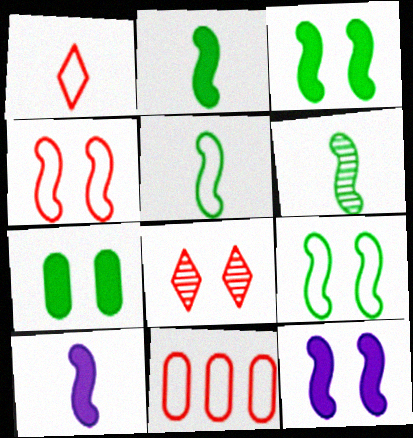[[1, 4, 11], 
[2, 5, 6]]